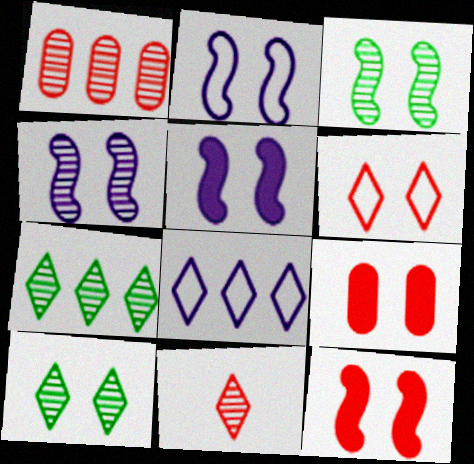[[2, 3, 12], 
[2, 4, 5], 
[2, 9, 10]]